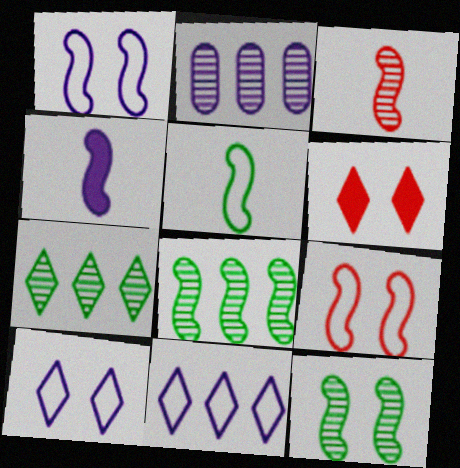[[2, 4, 10], 
[2, 5, 6], 
[3, 4, 5], 
[4, 8, 9]]